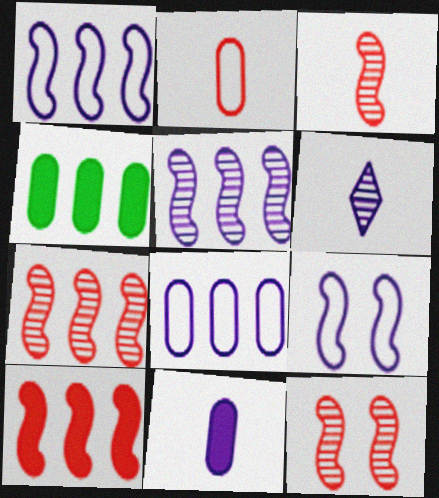[[3, 7, 12]]